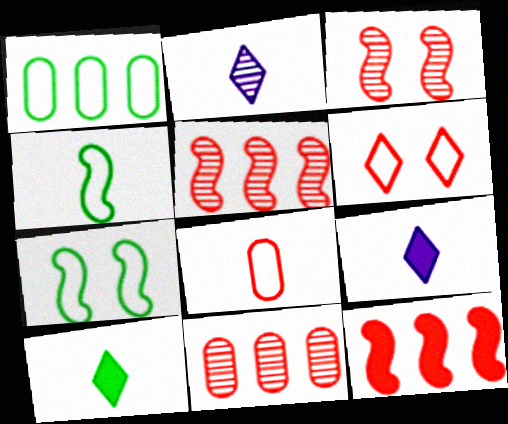[[1, 3, 9], 
[7, 9, 11]]